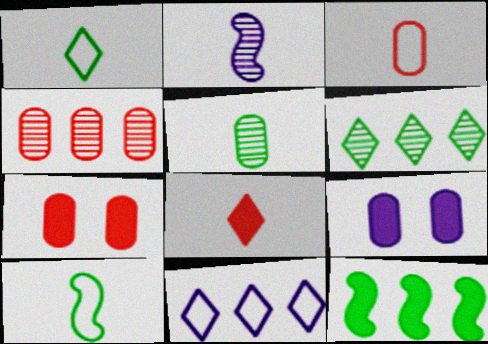[[2, 9, 11], 
[3, 4, 7], 
[4, 11, 12], 
[8, 9, 12]]